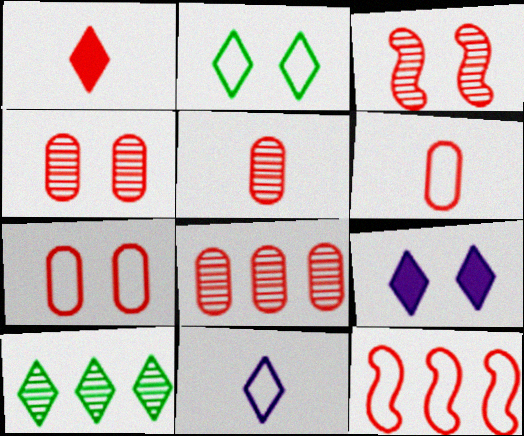[[1, 4, 12], 
[4, 5, 8]]